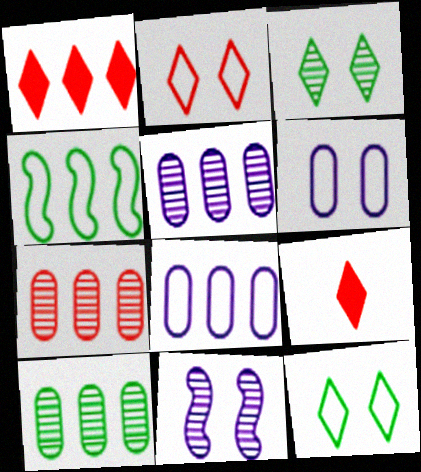[[1, 4, 5], 
[5, 7, 10]]